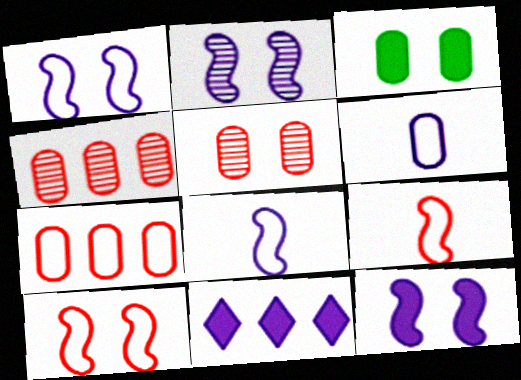[[1, 2, 12], 
[2, 6, 11], 
[3, 4, 6]]